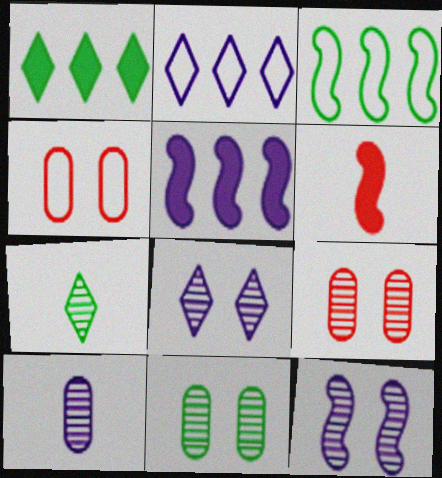[[2, 6, 11], 
[3, 6, 12], 
[4, 5, 7]]